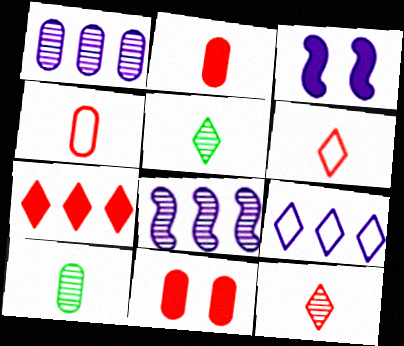[]